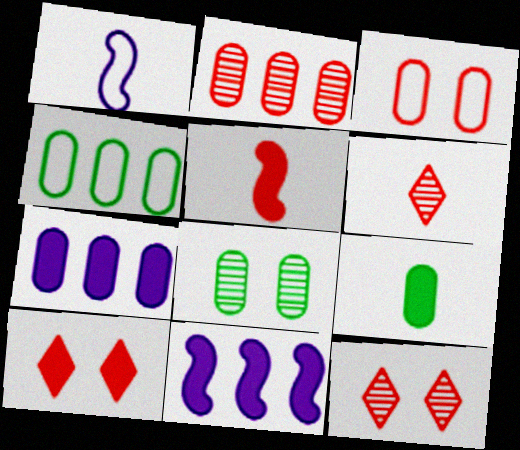[[1, 6, 9], 
[2, 4, 7], 
[4, 8, 9], 
[9, 10, 11]]